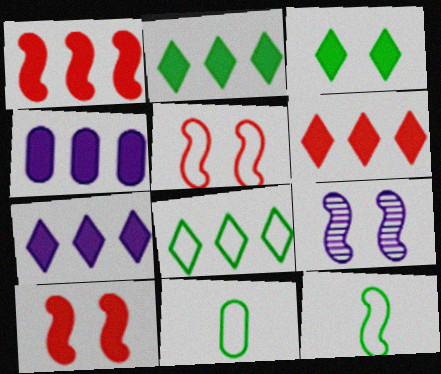[[1, 2, 4], 
[1, 9, 12], 
[2, 6, 7], 
[6, 9, 11]]